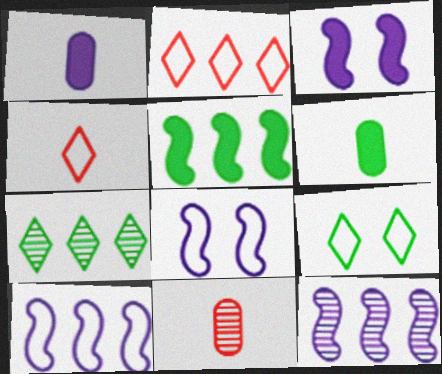[]